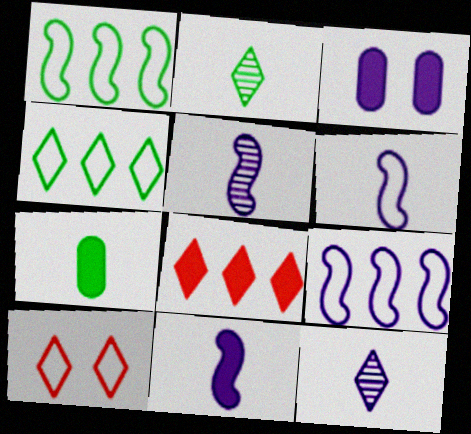[[3, 9, 12], 
[5, 6, 11]]